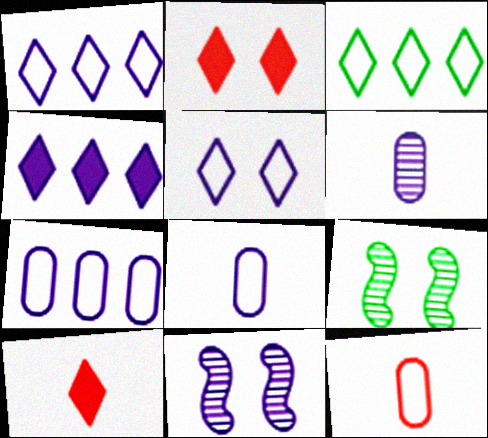[[4, 8, 11], 
[4, 9, 12], 
[7, 9, 10]]